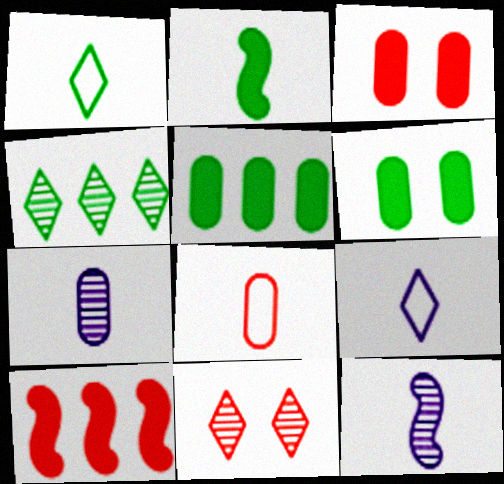[[8, 10, 11]]